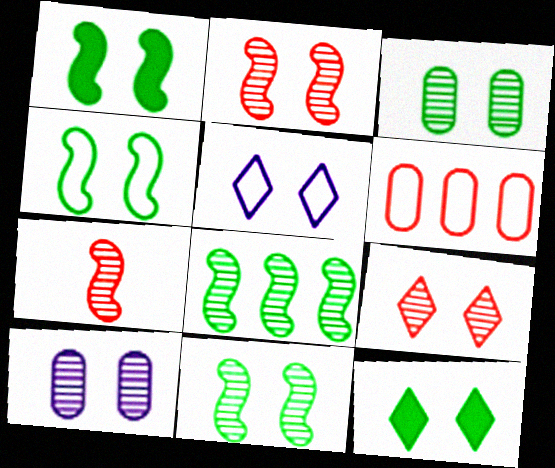[[1, 4, 11], 
[3, 4, 12], 
[5, 9, 12], 
[9, 10, 11]]